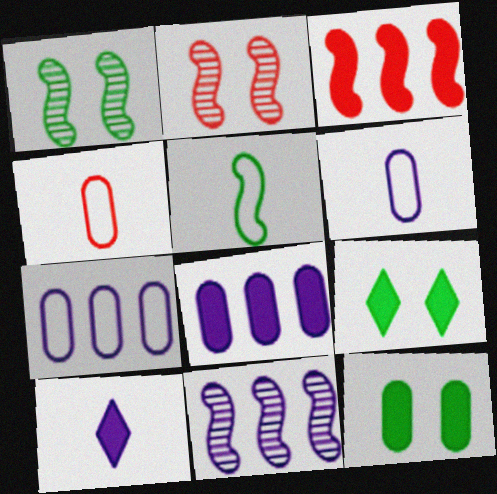[[3, 10, 12], 
[4, 9, 11]]